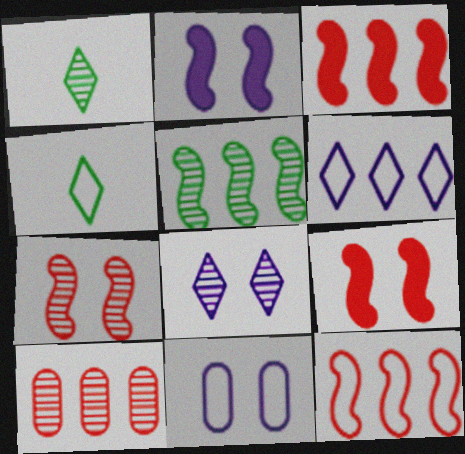[[1, 3, 11], 
[2, 4, 10], 
[2, 8, 11], 
[4, 11, 12]]